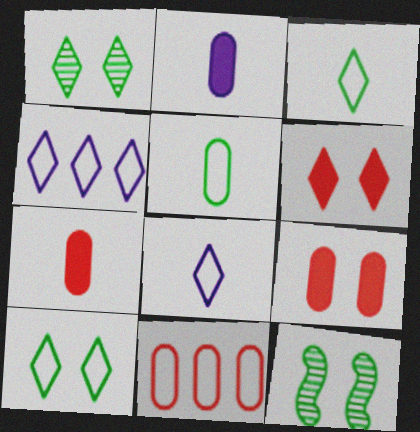[[4, 7, 12]]